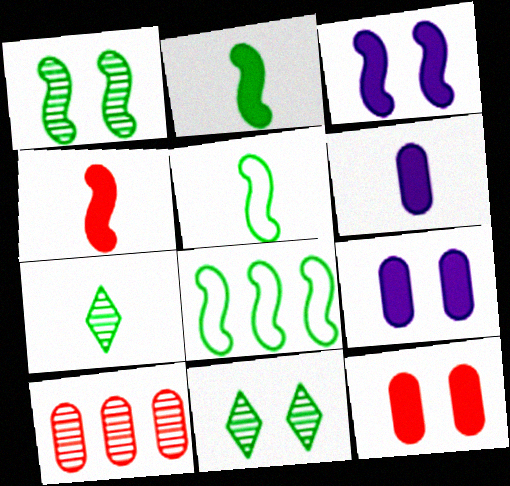[[1, 2, 8]]